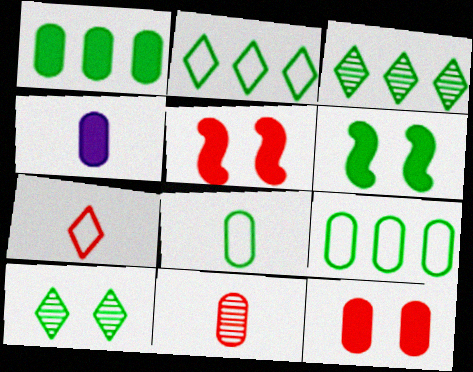[[1, 4, 12], 
[3, 6, 8], 
[4, 8, 11]]